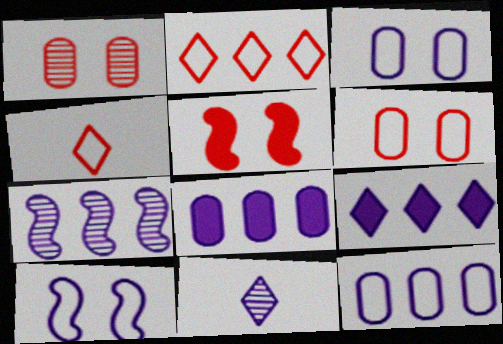[[7, 9, 12], 
[8, 10, 11]]